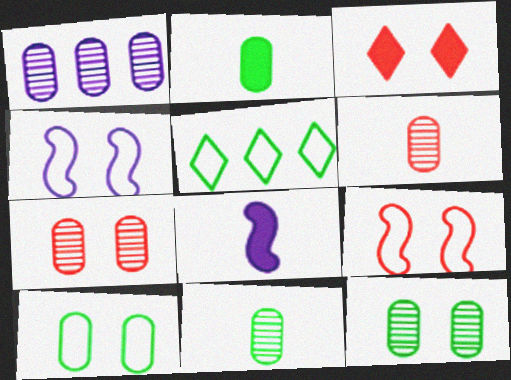[[1, 6, 12], 
[1, 7, 11], 
[3, 4, 12], 
[3, 7, 9], 
[5, 7, 8]]